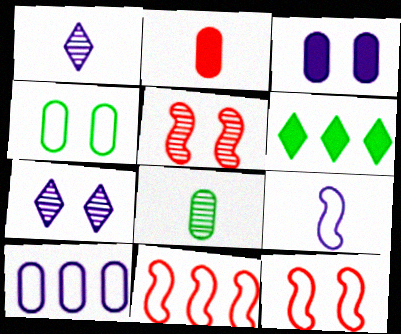[]